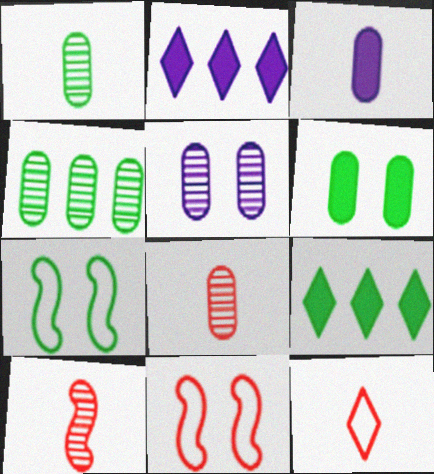[[1, 2, 11], 
[1, 7, 9], 
[2, 7, 8], 
[4, 5, 8]]